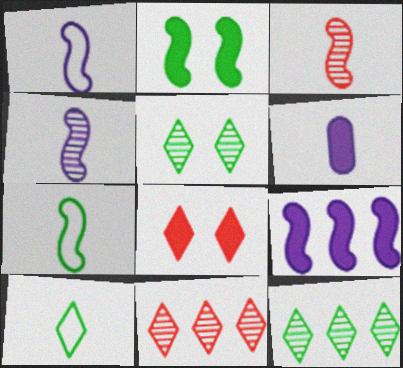[[3, 6, 10]]